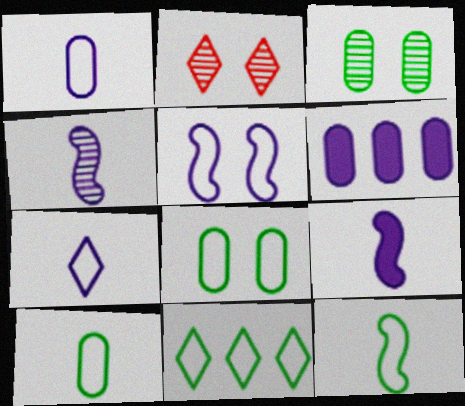[[2, 6, 12], 
[8, 11, 12]]